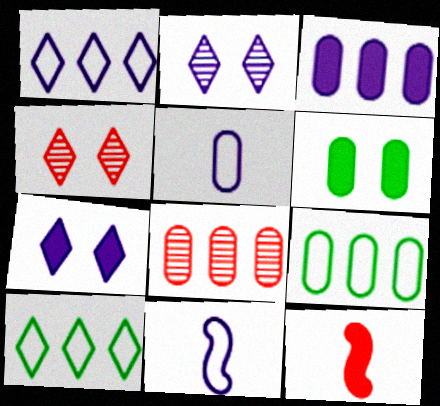[[2, 3, 11], 
[2, 9, 12], 
[3, 8, 9], 
[5, 6, 8]]